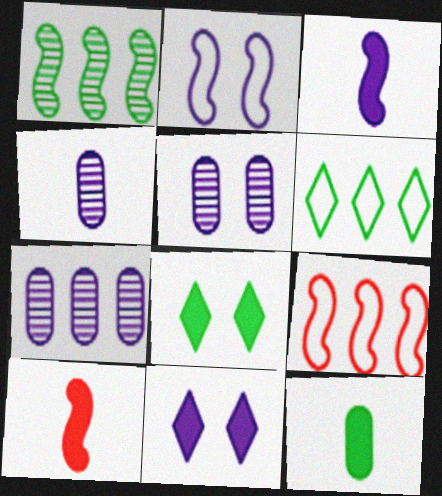[[1, 2, 10], 
[2, 5, 11], 
[4, 5, 7], 
[4, 8, 9], 
[5, 6, 10]]